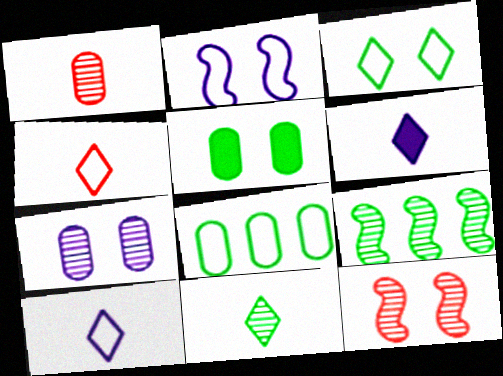[[2, 4, 8], 
[4, 6, 11], 
[6, 8, 12]]